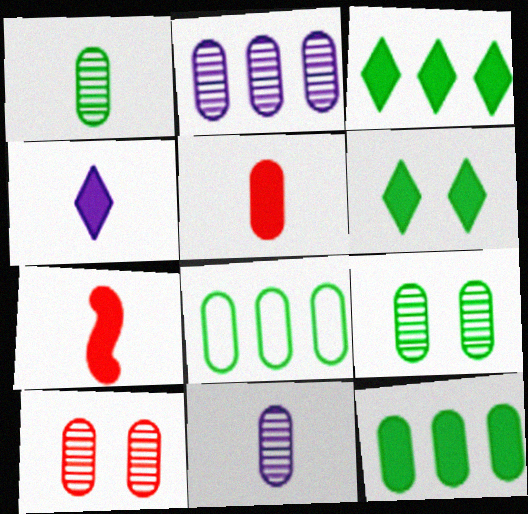[[1, 2, 10]]